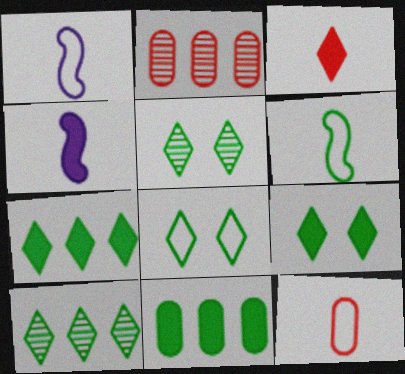[[1, 2, 9], 
[2, 4, 8], 
[5, 6, 11], 
[5, 8, 9]]